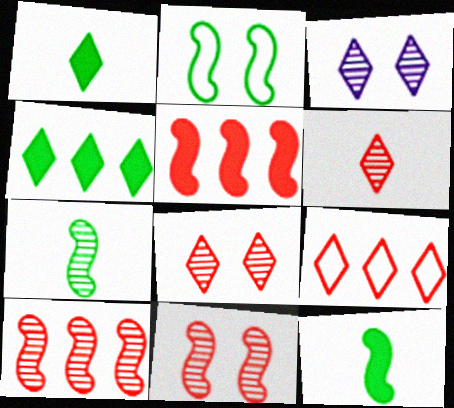[[1, 3, 9]]